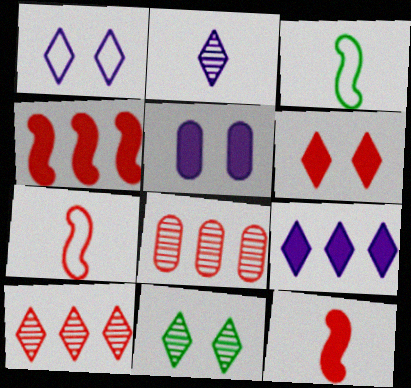[[1, 2, 9], 
[1, 6, 11], 
[2, 10, 11], 
[3, 5, 10], 
[6, 7, 8]]